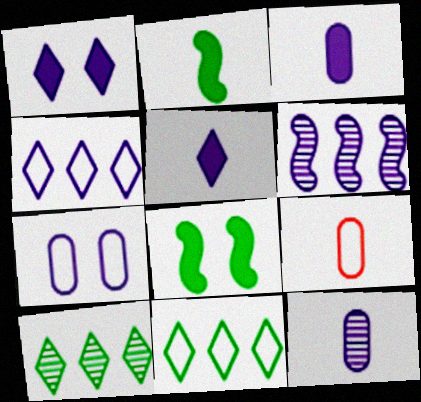[[5, 6, 7]]